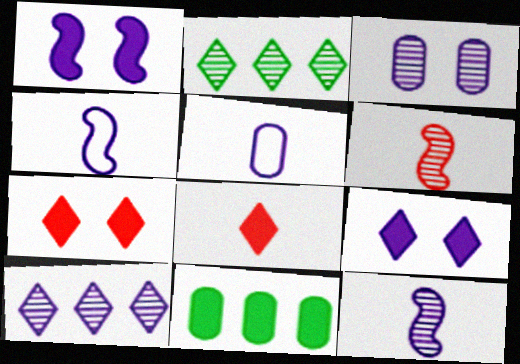[[1, 5, 10], 
[1, 8, 11], 
[2, 3, 6], 
[3, 10, 12]]